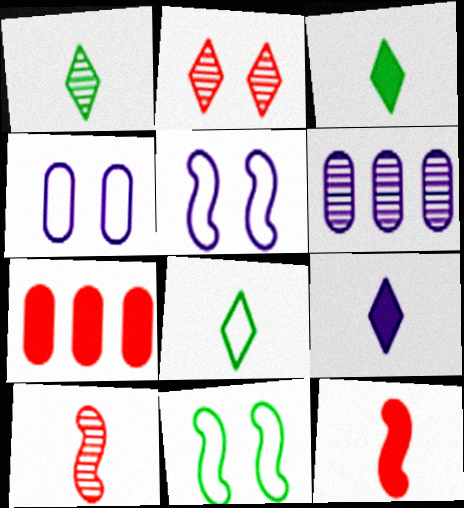[[1, 3, 8], 
[1, 5, 7], 
[5, 6, 9]]